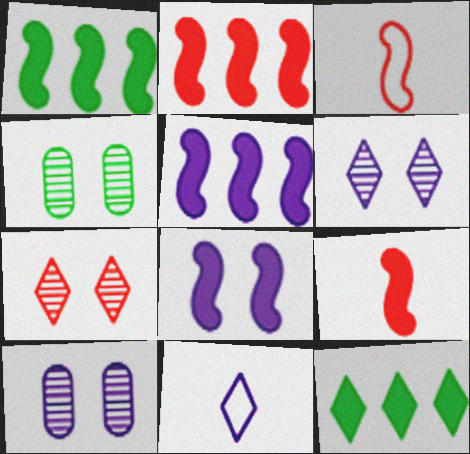[[1, 2, 5], 
[1, 8, 9], 
[2, 4, 11], 
[3, 10, 12], 
[5, 10, 11], 
[7, 11, 12]]